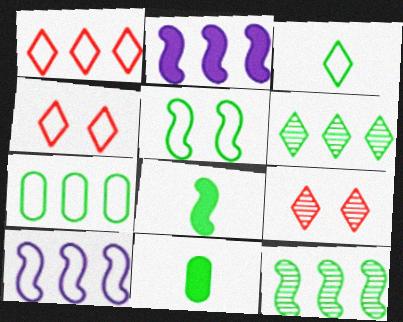[[1, 7, 10], 
[3, 5, 7], 
[5, 6, 11], 
[5, 8, 12], 
[9, 10, 11]]